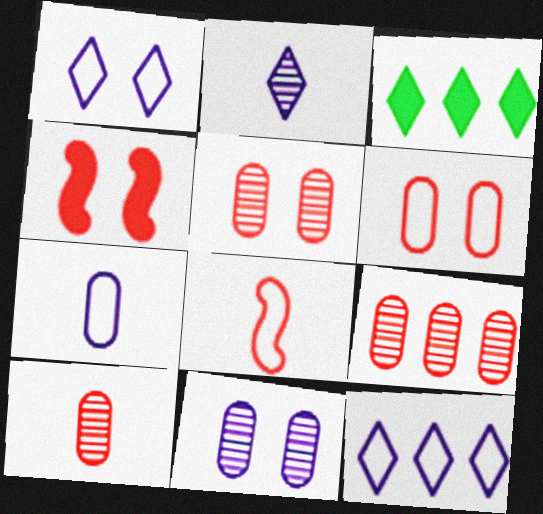[[3, 8, 11], 
[5, 9, 10]]